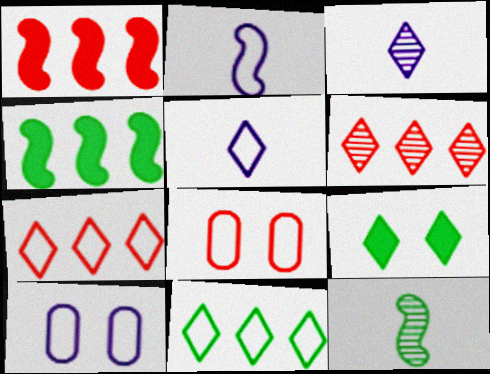[[2, 8, 11], 
[3, 4, 8], 
[3, 7, 9], 
[5, 6, 9]]